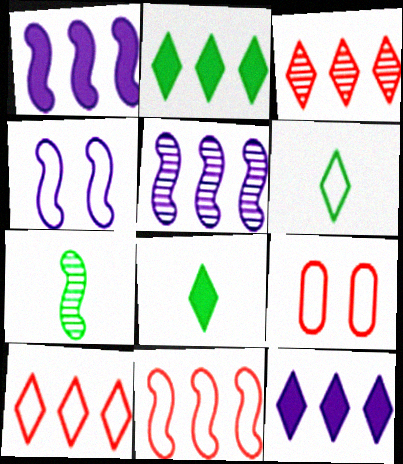[[5, 8, 9], 
[7, 9, 12]]